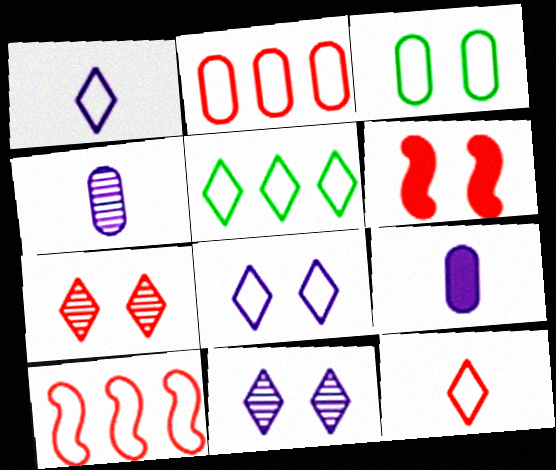[[1, 3, 10], 
[3, 6, 11], 
[4, 5, 6], 
[5, 8, 12]]